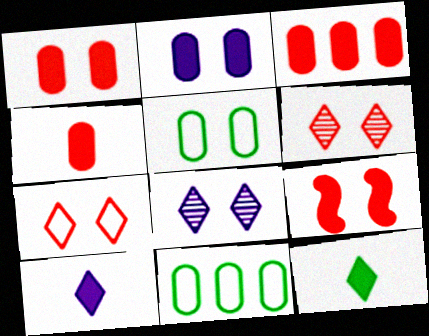[[1, 3, 4], 
[5, 8, 9]]